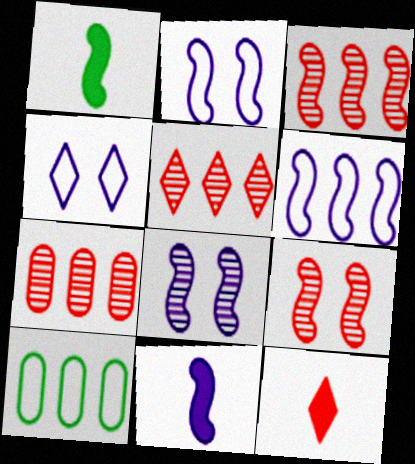[[1, 2, 3], 
[1, 4, 7], 
[1, 6, 9], 
[3, 5, 7], 
[6, 8, 11], 
[8, 10, 12]]